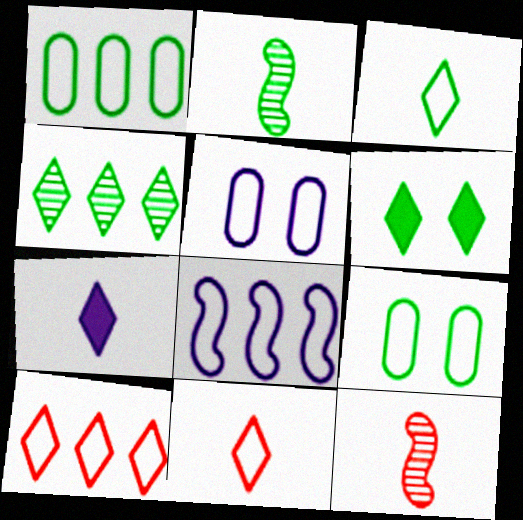[[1, 2, 6], 
[1, 8, 10], 
[3, 4, 6], 
[8, 9, 11]]